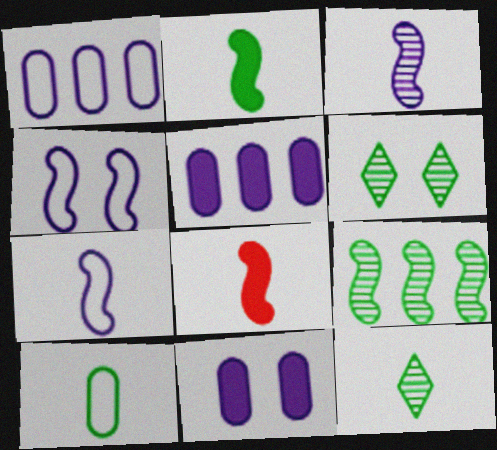[[1, 6, 8], 
[2, 10, 12], 
[4, 8, 9]]